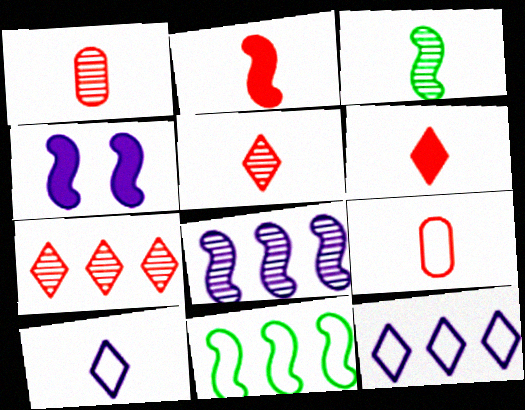[[2, 5, 9]]